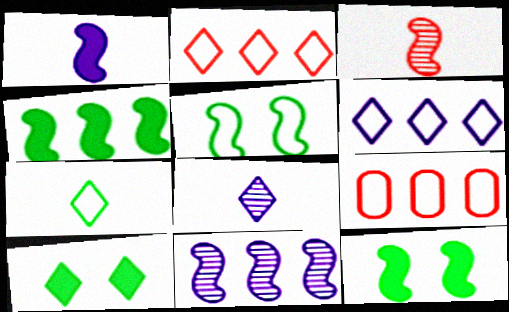[[2, 8, 10], 
[8, 9, 12]]